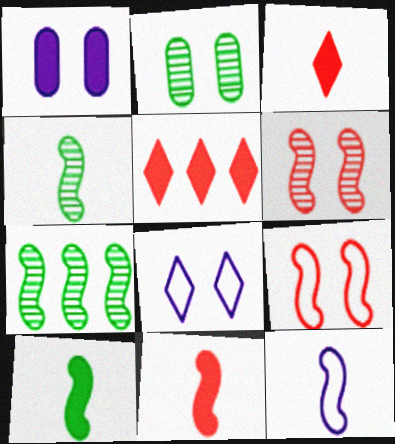[[1, 5, 10], 
[2, 5, 12], 
[4, 11, 12]]